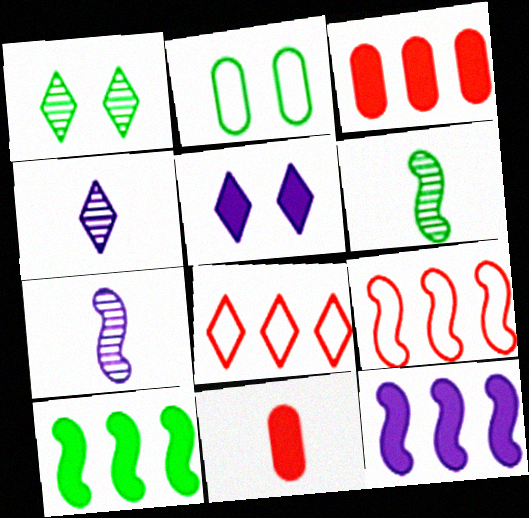[[5, 10, 11]]